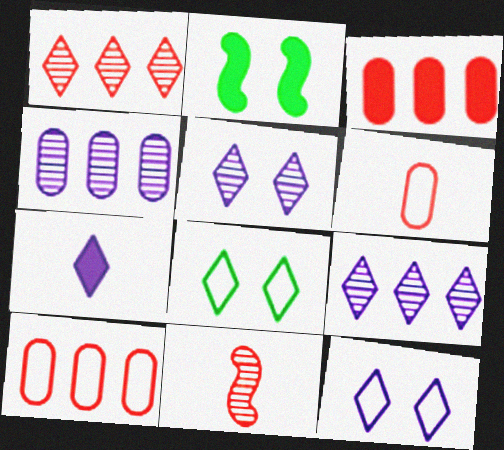[[1, 7, 8], 
[2, 3, 7], 
[2, 6, 9], 
[7, 9, 12]]